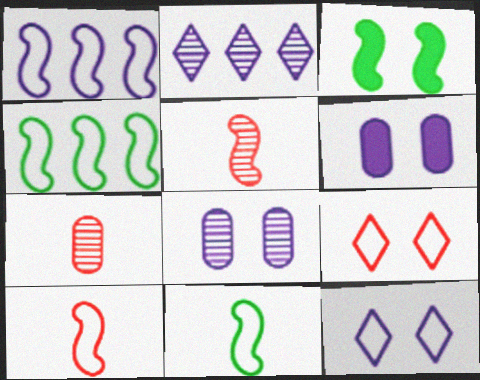[[1, 3, 5], 
[3, 8, 9]]